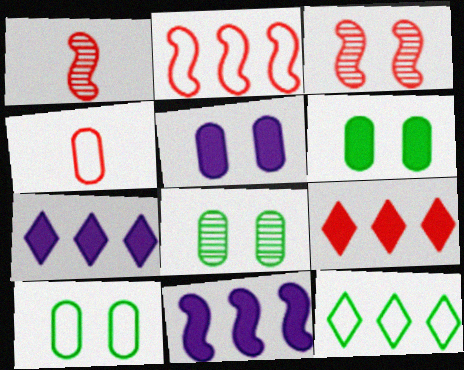[[1, 5, 12], 
[1, 7, 10], 
[3, 4, 9], 
[6, 8, 10]]